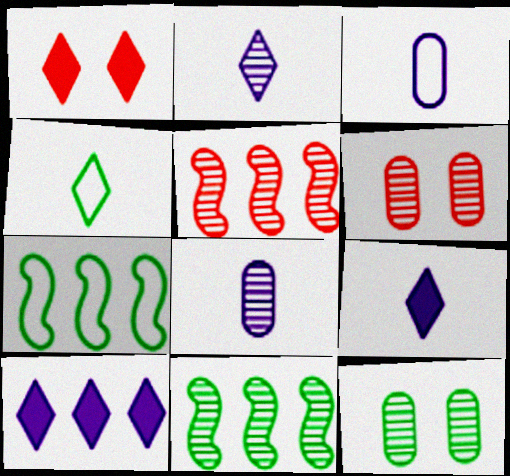[[1, 3, 11], 
[1, 7, 8], 
[2, 5, 12], 
[2, 6, 11], 
[6, 7, 9]]